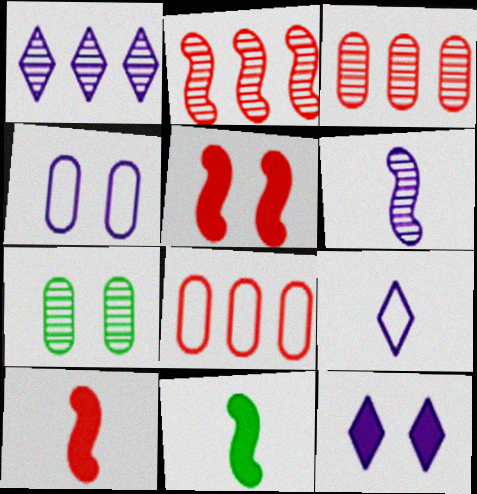[[1, 9, 12]]